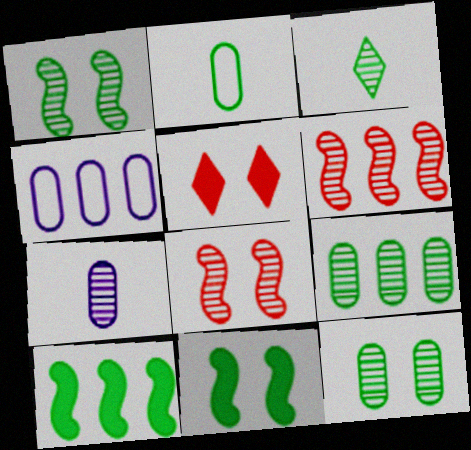[[1, 3, 9]]